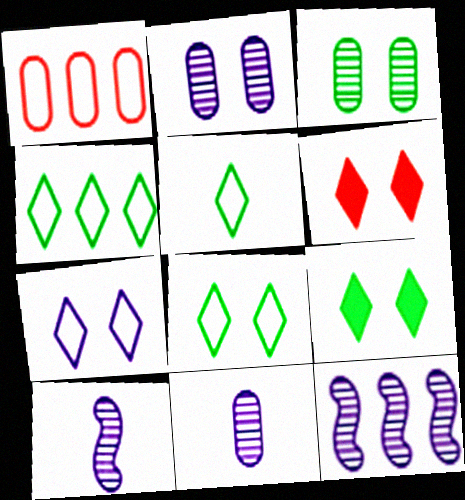[[1, 9, 10], 
[4, 5, 8]]